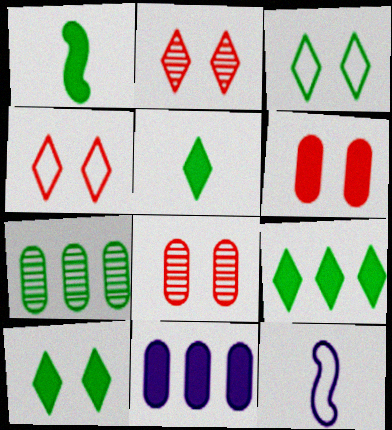[[1, 3, 7], 
[5, 9, 10], 
[8, 9, 12]]